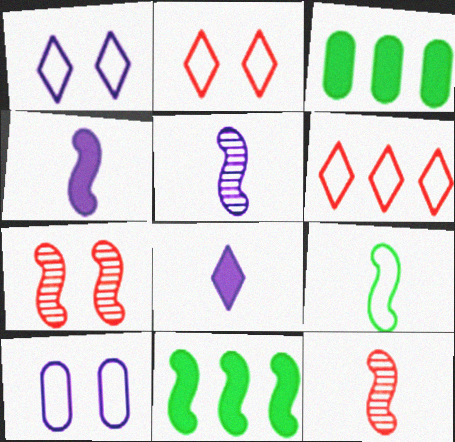[[1, 3, 12], 
[2, 3, 5], 
[4, 9, 12], 
[6, 9, 10]]